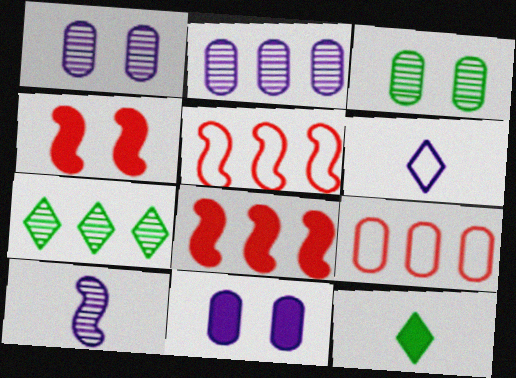[[1, 5, 12], 
[3, 6, 8], 
[8, 11, 12]]